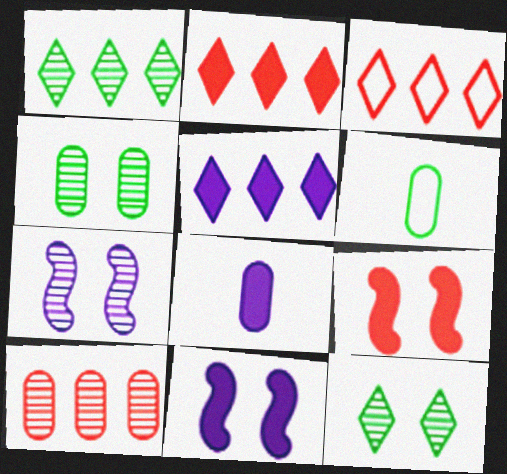[[1, 3, 5], 
[2, 6, 7], 
[5, 8, 11]]